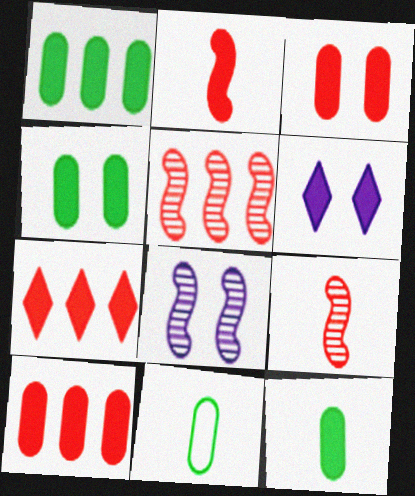[[1, 2, 6], 
[1, 4, 12], 
[2, 3, 7], 
[5, 6, 11], 
[7, 8, 11]]